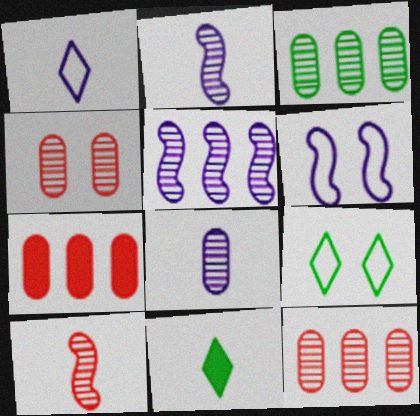[[2, 7, 9], 
[3, 4, 8], 
[6, 11, 12]]